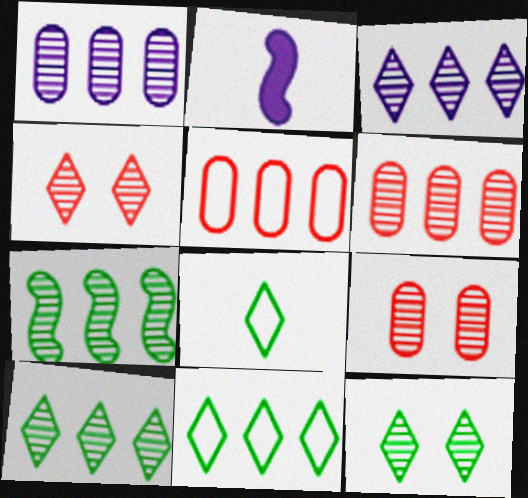[[2, 5, 12], 
[2, 9, 11], 
[3, 6, 7]]